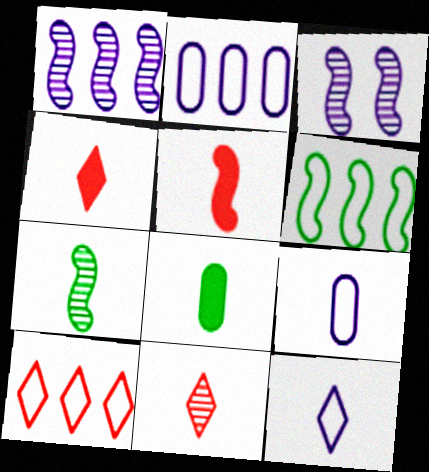[[2, 6, 10], 
[3, 5, 6], 
[3, 8, 10], 
[4, 7, 9]]